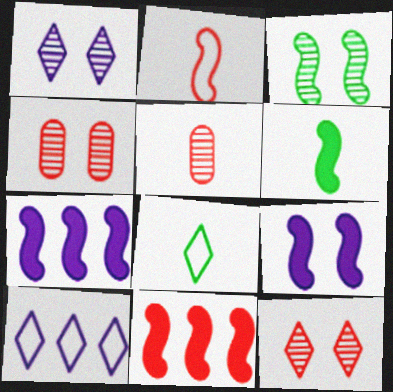[[1, 3, 4], 
[2, 3, 7], 
[4, 6, 10], 
[4, 7, 8], 
[6, 9, 11]]